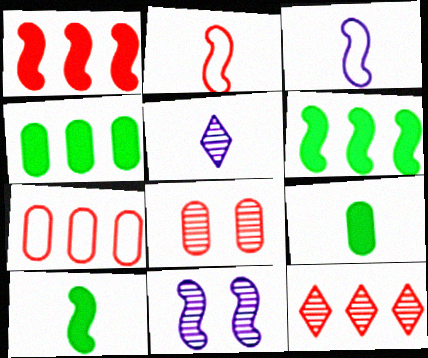[[1, 7, 12], 
[2, 5, 9], 
[2, 6, 11]]